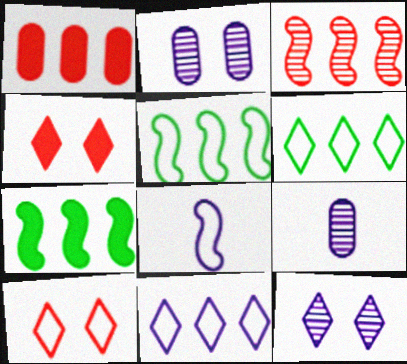[[4, 5, 9], 
[7, 9, 10]]